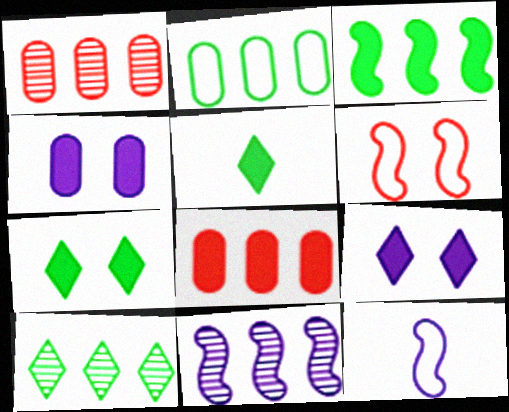[[1, 7, 12], 
[1, 10, 11], 
[2, 3, 10]]